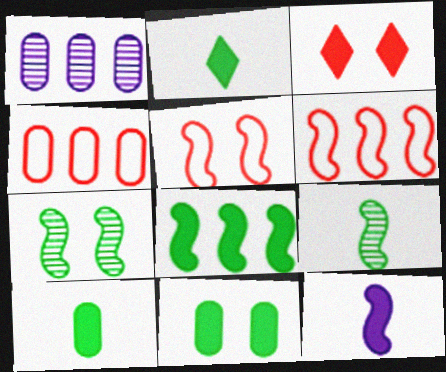[[1, 2, 5], 
[2, 8, 11], 
[6, 7, 12]]